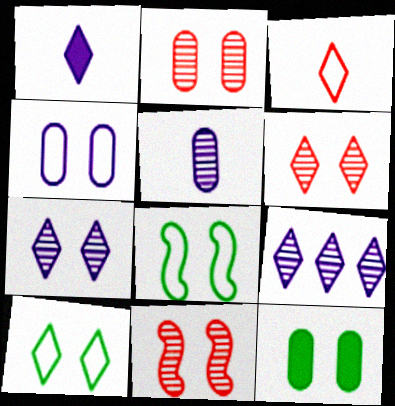[[2, 4, 12], 
[2, 6, 11]]